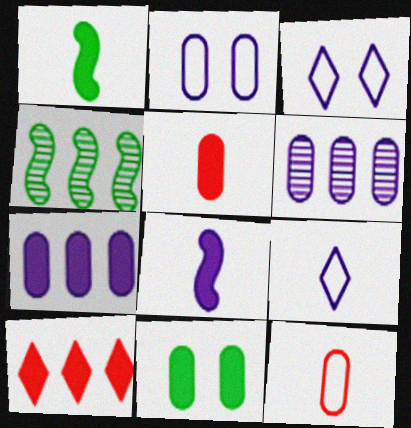[[3, 4, 5], 
[3, 6, 8], 
[5, 7, 11], 
[6, 11, 12], 
[8, 10, 11]]